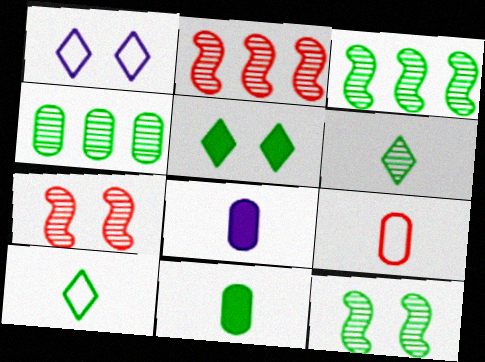[[1, 2, 11], 
[4, 6, 12]]